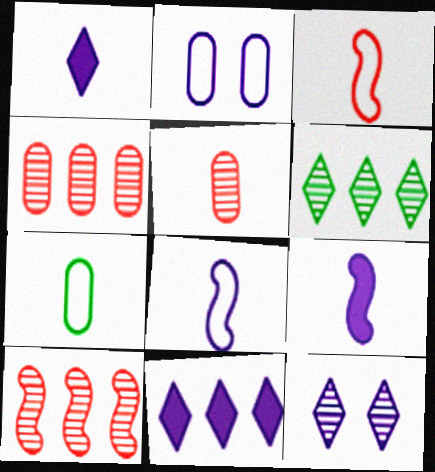[]